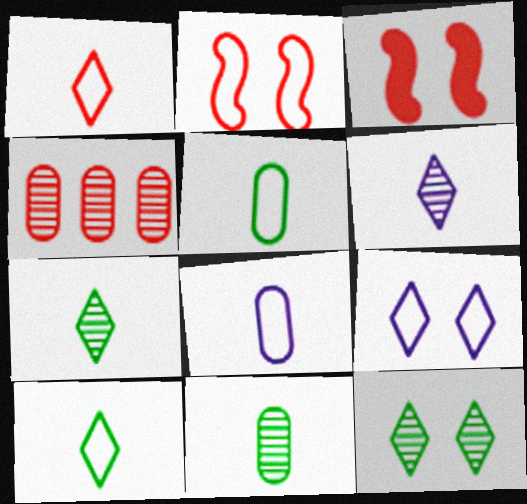[[1, 3, 4]]